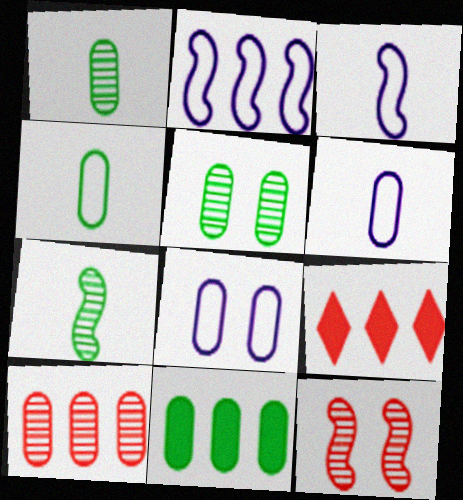[[3, 5, 9], 
[4, 5, 11], 
[7, 8, 9]]